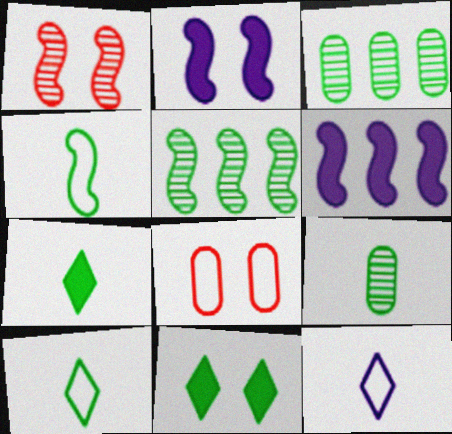[[1, 4, 6], 
[3, 4, 11], 
[4, 7, 9]]